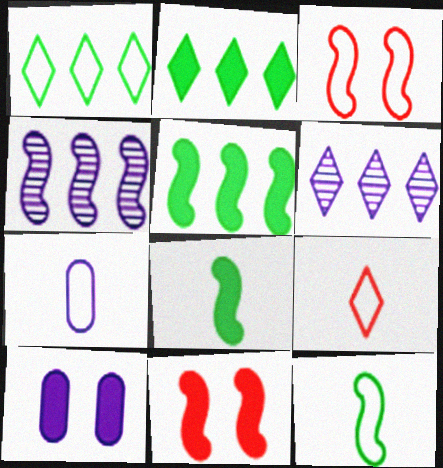[[1, 3, 7], 
[3, 4, 8], 
[4, 11, 12], 
[7, 9, 12]]